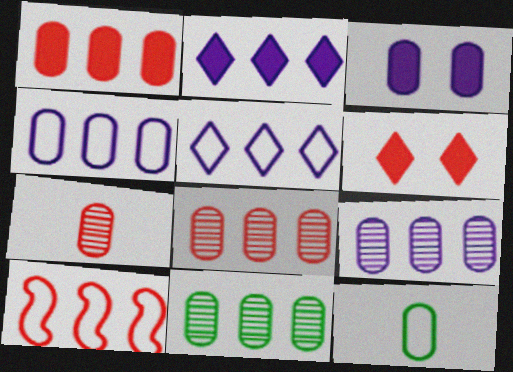[[1, 4, 11], 
[2, 10, 11], 
[3, 8, 12], 
[6, 7, 10], 
[8, 9, 11]]